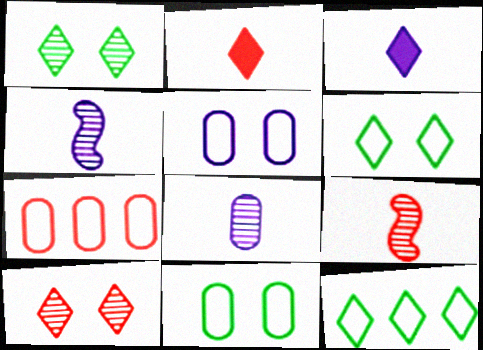[[3, 10, 12]]